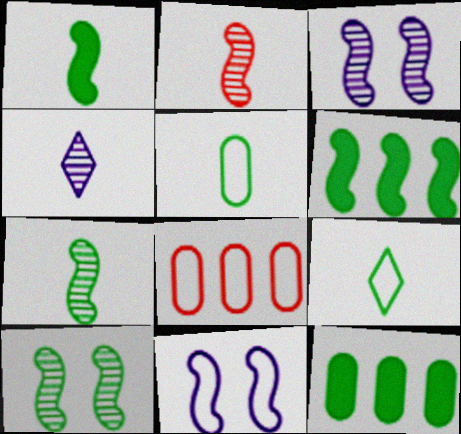[[2, 6, 11], 
[8, 9, 11], 
[9, 10, 12]]